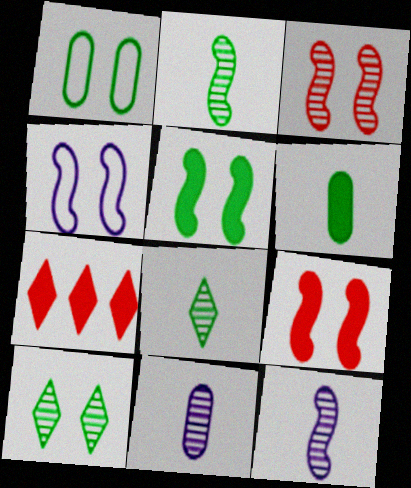[[1, 5, 10], 
[1, 7, 12], 
[3, 4, 5]]